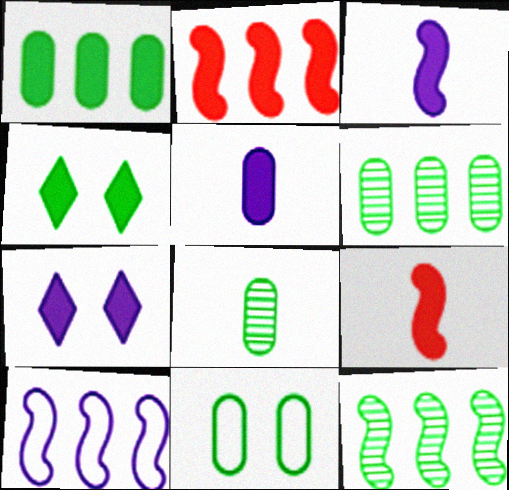[[1, 7, 9], 
[1, 8, 11], 
[2, 4, 5], 
[2, 10, 12]]